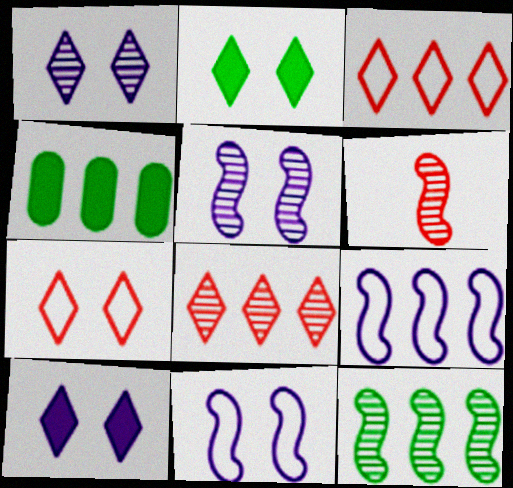[[1, 2, 7], 
[4, 8, 9], 
[5, 6, 12]]